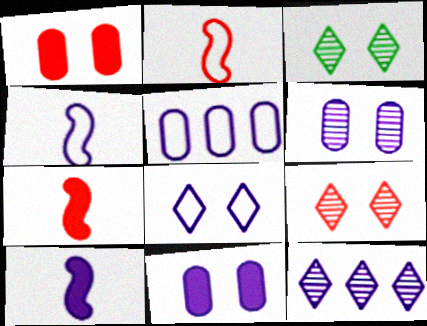[[3, 5, 7], 
[4, 5, 8], 
[4, 11, 12]]